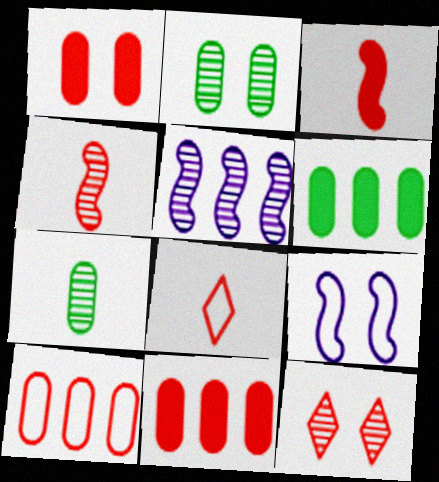[[3, 10, 12], 
[5, 7, 12]]